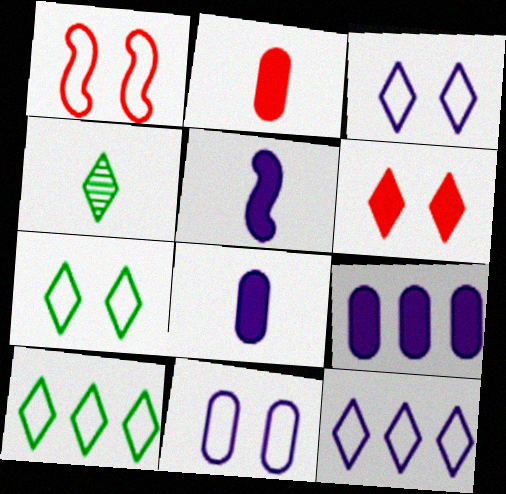[[1, 4, 9], 
[1, 7, 11], 
[4, 6, 12]]